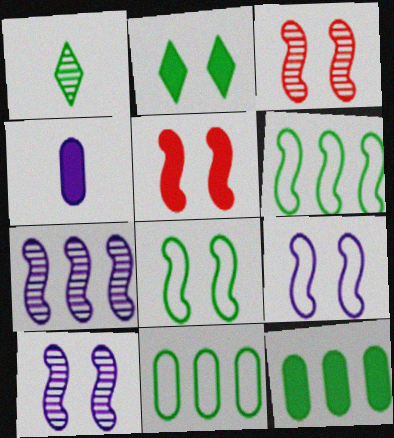[[1, 8, 12], 
[5, 8, 10]]